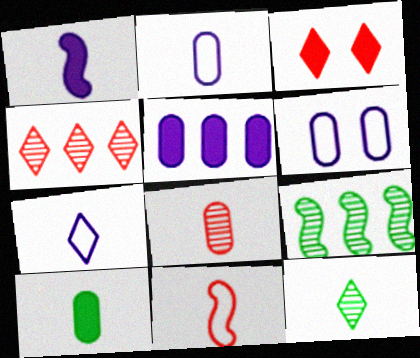[[2, 3, 9], 
[2, 8, 10]]